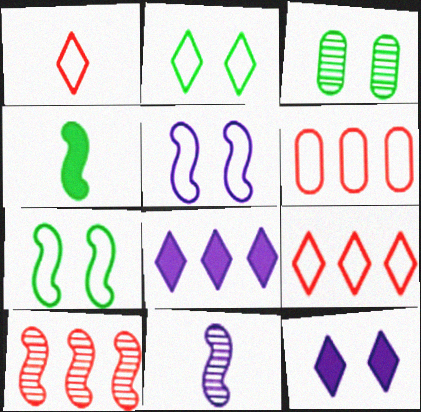[[4, 5, 10]]